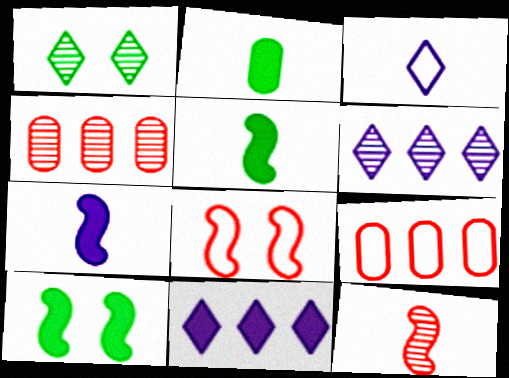[[1, 7, 9], 
[2, 3, 12], 
[2, 6, 8], 
[3, 4, 10]]